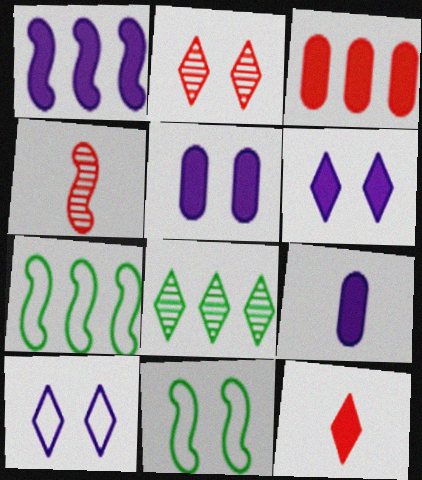[[1, 4, 11], 
[1, 6, 9], 
[2, 5, 11], 
[2, 7, 9], 
[8, 10, 12]]